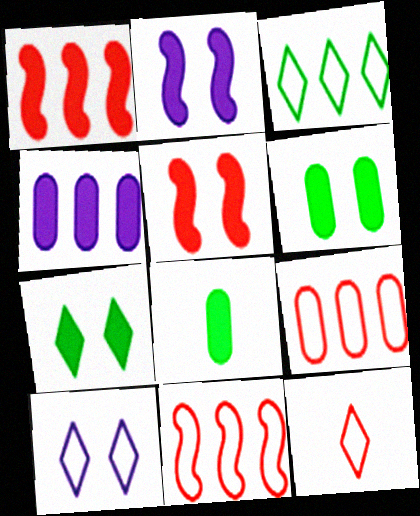[[3, 10, 12]]